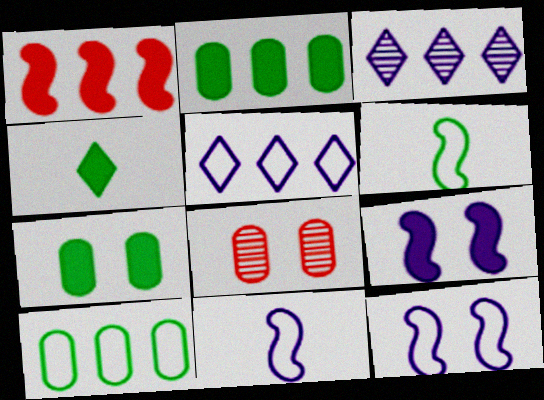[[1, 3, 10]]